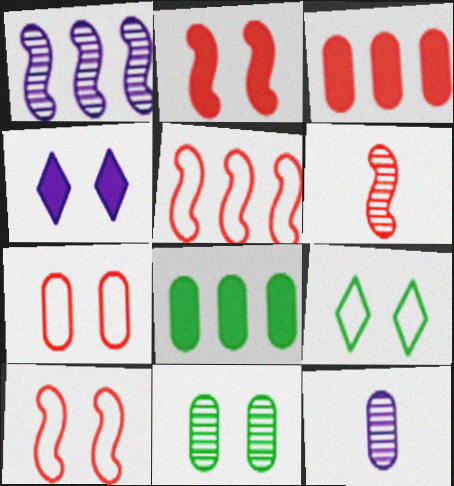[[2, 5, 6], 
[4, 10, 11], 
[7, 8, 12]]